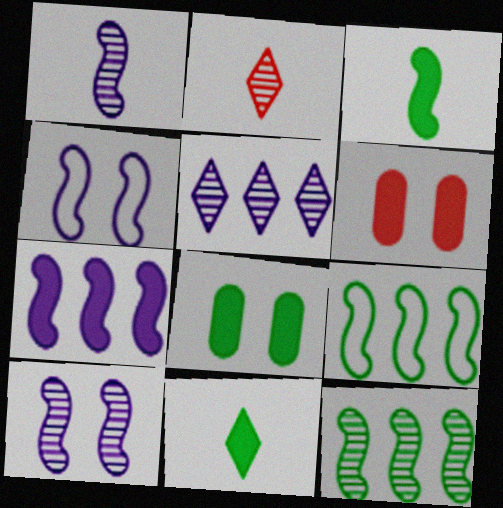[[1, 4, 7], 
[6, 7, 11]]